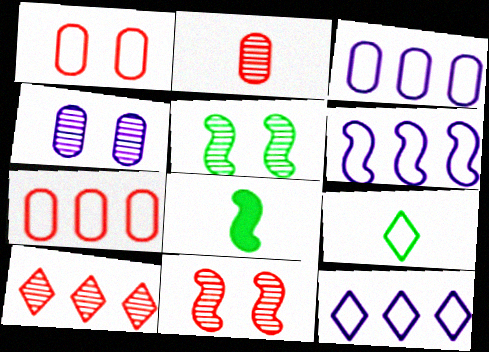[[1, 6, 9], 
[2, 10, 11], 
[3, 6, 12], 
[6, 8, 11]]